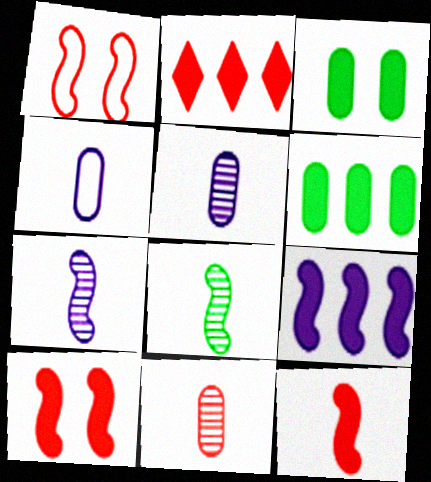[[1, 2, 11], 
[1, 8, 9], 
[2, 6, 9]]